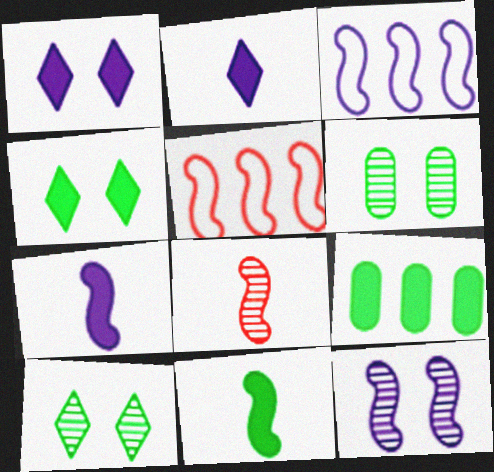[[2, 5, 6], 
[3, 7, 12], 
[4, 9, 11], 
[5, 11, 12]]